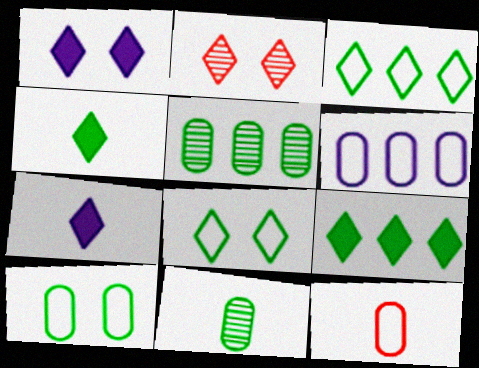[[1, 2, 8], 
[2, 3, 7], 
[6, 10, 12]]